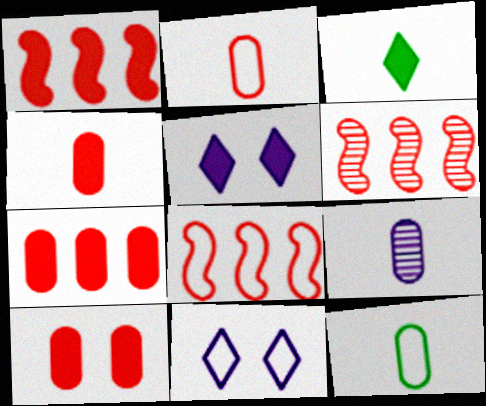[[1, 6, 8], 
[4, 7, 10], 
[4, 9, 12], 
[5, 6, 12], 
[8, 11, 12]]